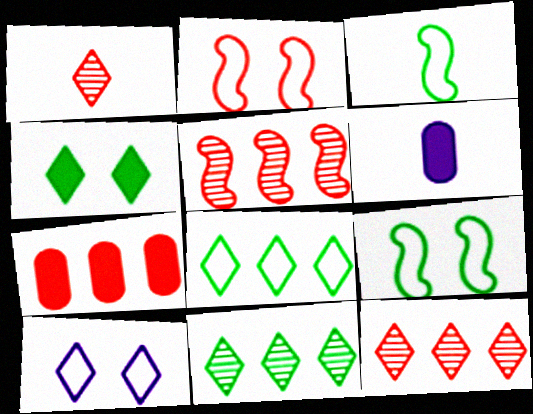[[1, 2, 7], 
[1, 3, 6], 
[2, 6, 11], 
[6, 9, 12]]